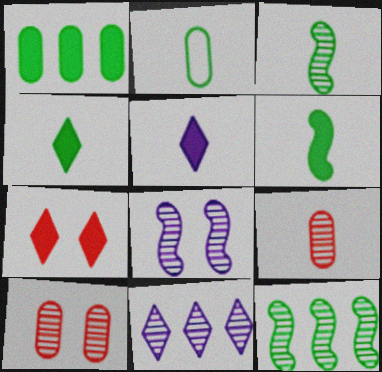[[2, 3, 4], 
[3, 10, 11]]